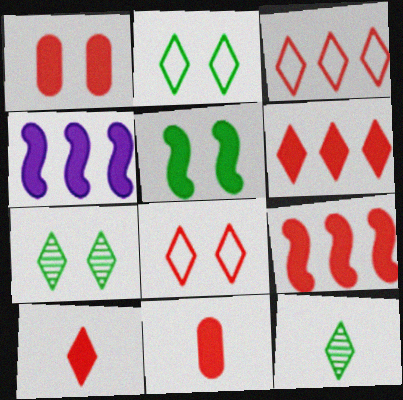[[1, 9, 10]]